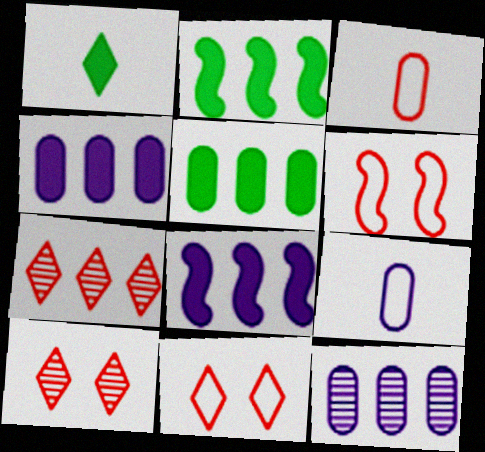[[1, 6, 12], 
[2, 9, 10]]